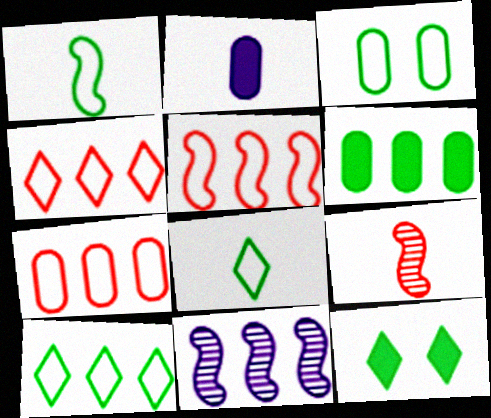[[1, 3, 10], 
[2, 8, 9], 
[4, 5, 7], 
[4, 6, 11]]